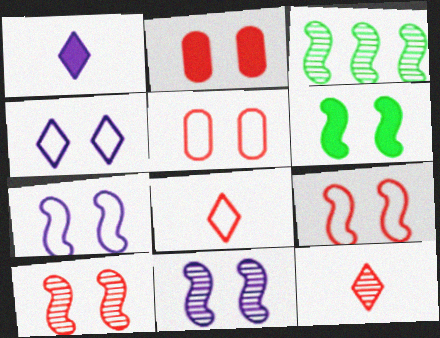[[1, 3, 5], 
[6, 7, 10], 
[6, 9, 11]]